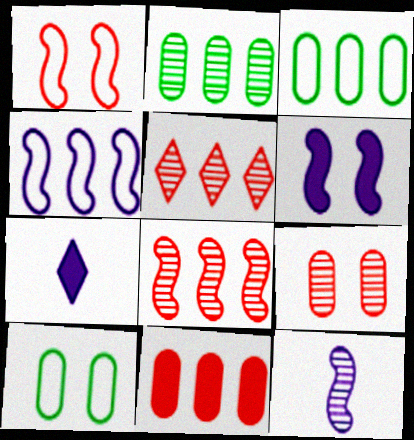[[1, 2, 7], 
[4, 6, 12], 
[7, 8, 10]]